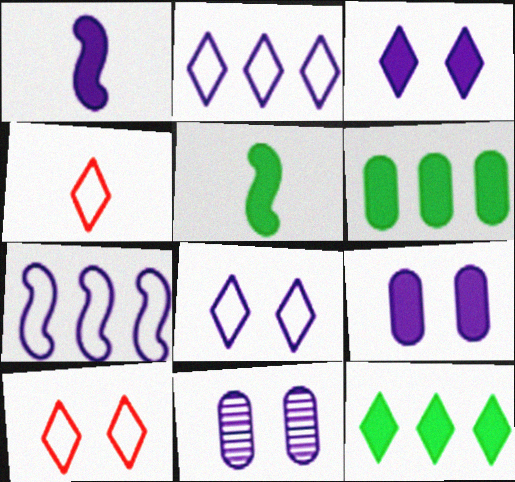[[1, 2, 11]]